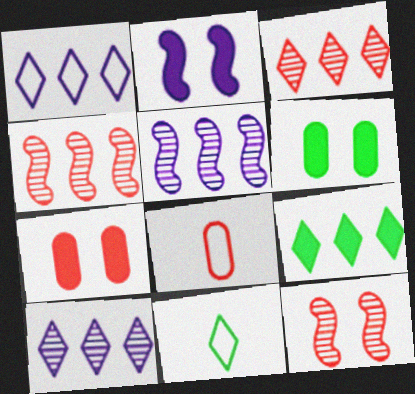[[1, 3, 9], 
[5, 7, 11]]